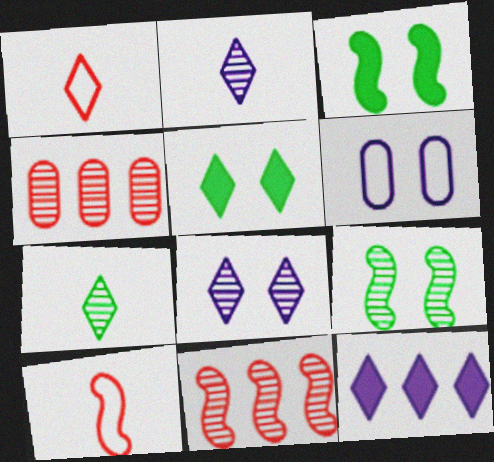[[2, 4, 9]]